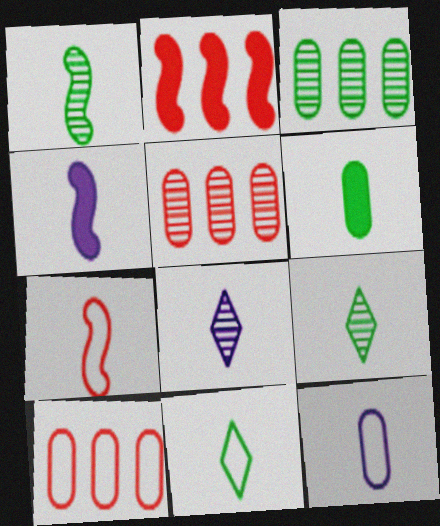[[1, 4, 7], 
[1, 6, 11], 
[4, 8, 12], 
[6, 7, 8], 
[7, 11, 12]]